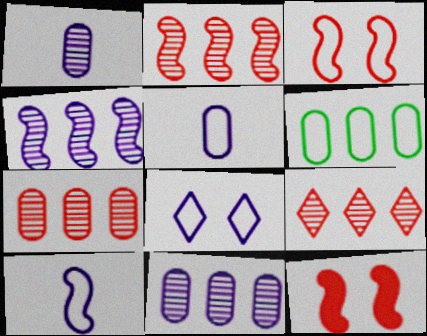[[2, 7, 9]]